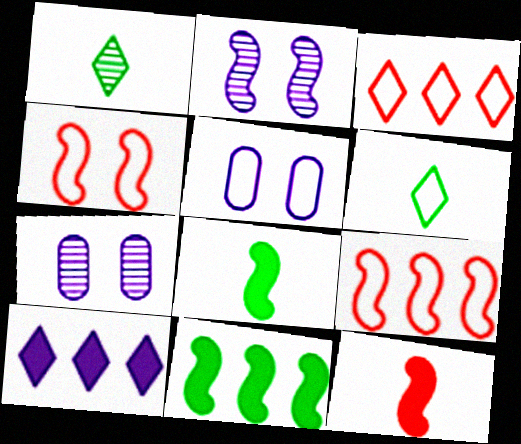[[2, 8, 9], 
[3, 7, 8], 
[5, 6, 9]]